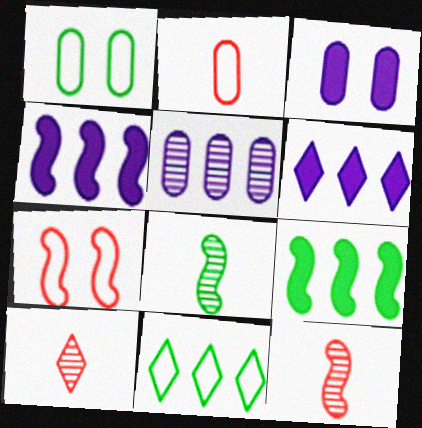[[1, 4, 10], 
[1, 6, 12], 
[3, 11, 12], 
[4, 7, 8]]